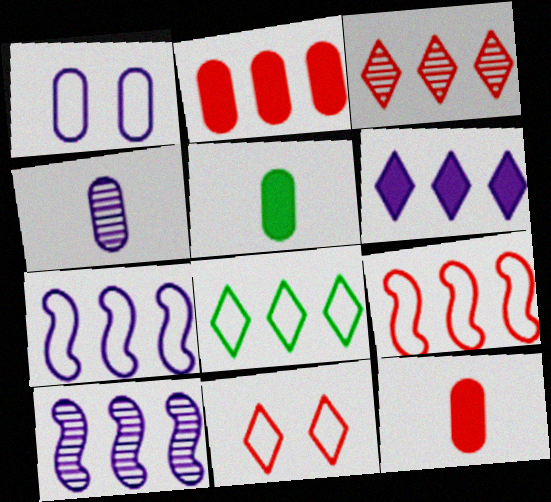[[2, 3, 9], 
[2, 8, 10], 
[3, 6, 8], 
[5, 10, 11]]